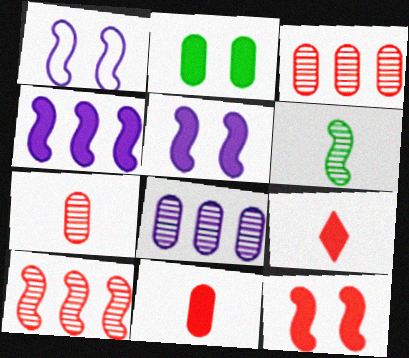[[2, 4, 9]]